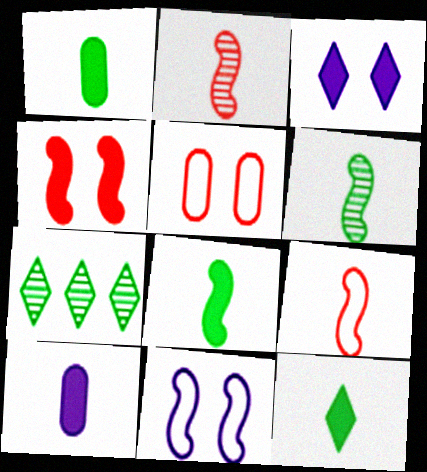[[1, 8, 12]]